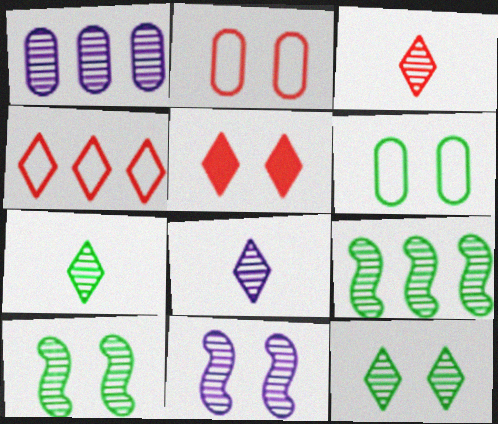[[1, 3, 10], 
[1, 8, 11], 
[3, 4, 5], 
[3, 7, 8], 
[5, 6, 11]]